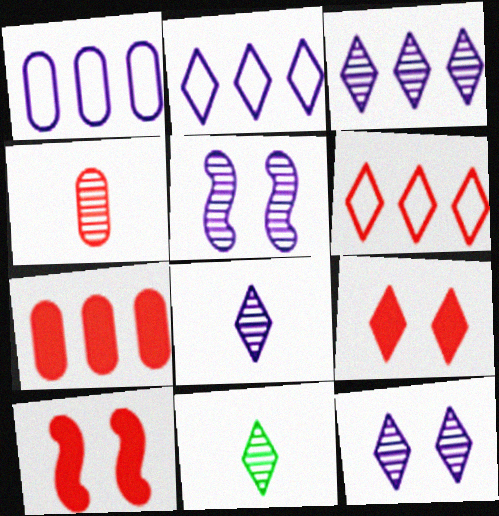[[1, 10, 11], 
[2, 9, 11], 
[3, 8, 12], 
[4, 6, 10]]